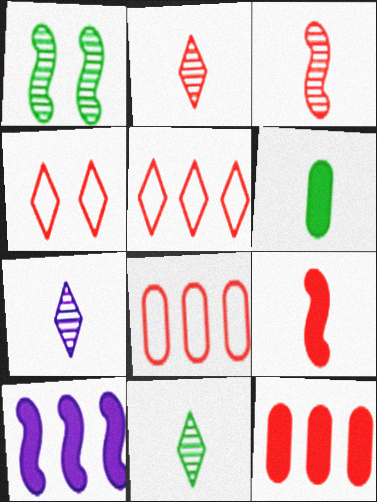[[2, 7, 11], 
[3, 4, 12]]